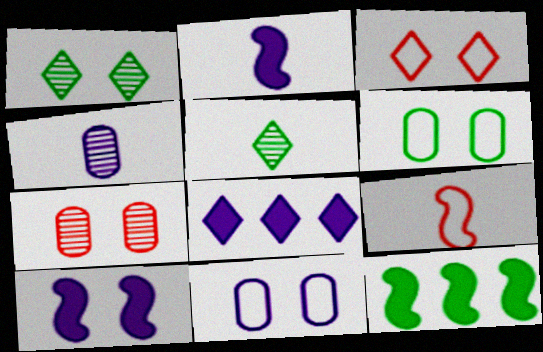[[3, 4, 12], 
[3, 5, 8], 
[5, 6, 12]]